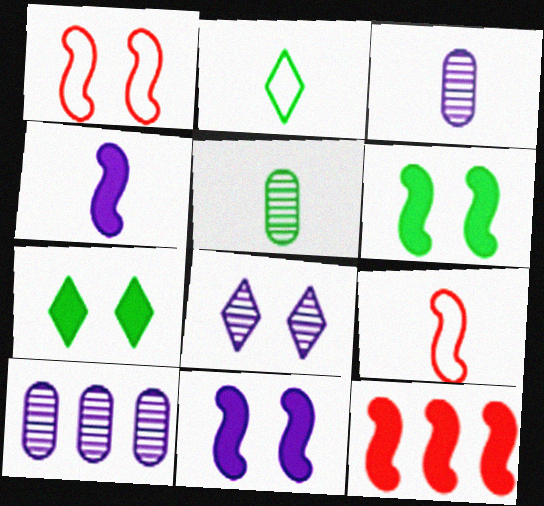[[4, 6, 12], 
[7, 9, 10]]